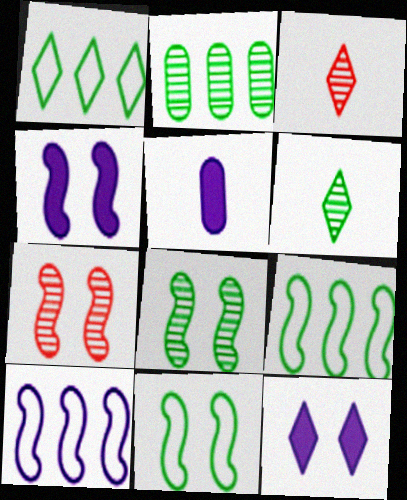[[1, 3, 12], 
[1, 5, 7], 
[2, 6, 8], 
[4, 7, 11]]